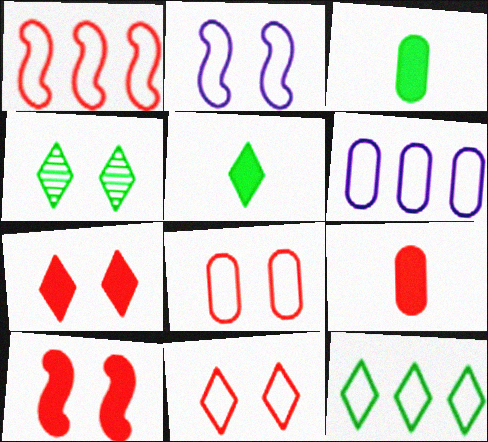[[1, 6, 12], 
[4, 5, 12]]